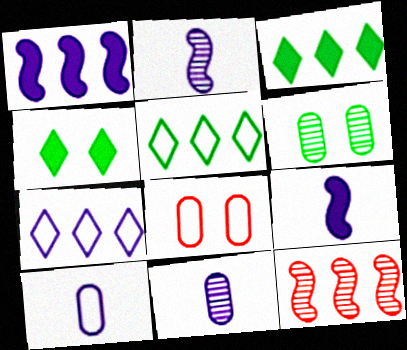[[2, 3, 8], 
[4, 10, 12]]